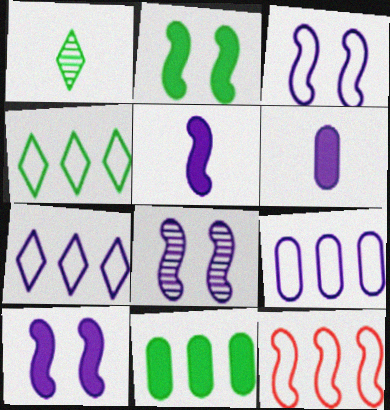[[3, 8, 10], 
[4, 9, 12], 
[6, 7, 8]]